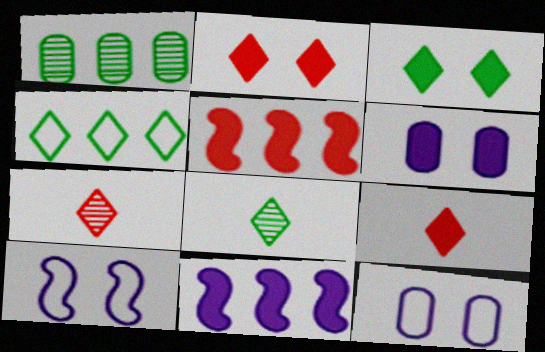[[1, 9, 10], 
[3, 4, 8], 
[5, 8, 12]]